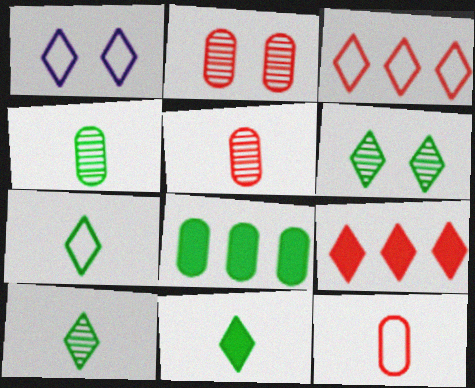[[1, 3, 7], 
[1, 9, 10], 
[7, 10, 11]]